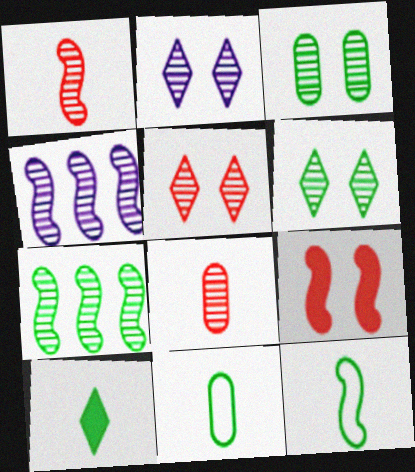[[2, 5, 6], 
[2, 7, 8], 
[4, 6, 8], 
[4, 9, 12]]